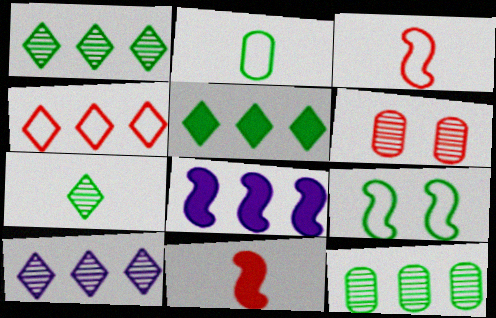[[4, 5, 10], 
[4, 6, 11], 
[4, 8, 12]]